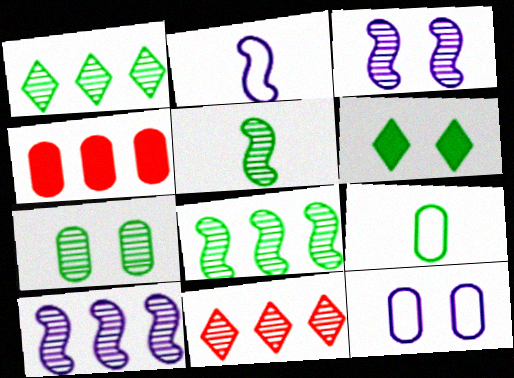[[1, 5, 7], 
[6, 8, 9]]